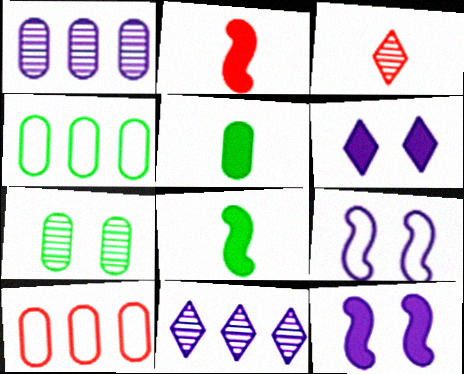[[3, 4, 12], 
[4, 5, 7]]